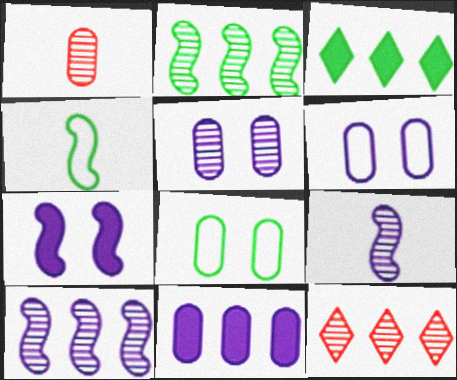[[1, 8, 11]]